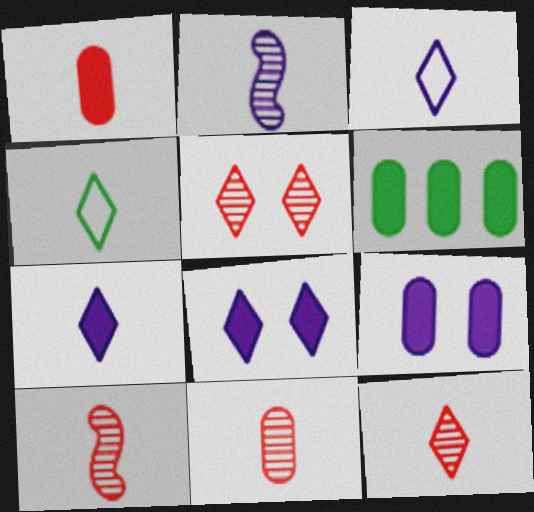[[1, 2, 4], 
[1, 6, 9], 
[4, 7, 12], 
[10, 11, 12]]